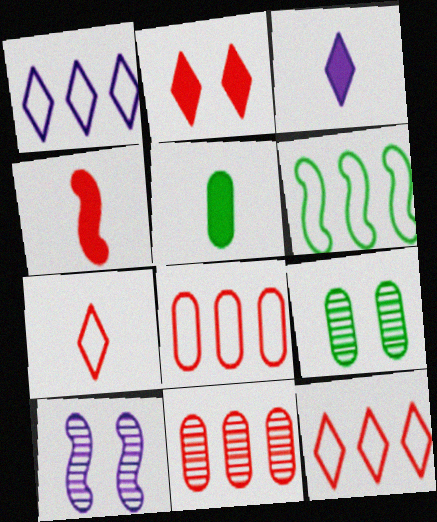[[1, 4, 9], 
[1, 6, 8], 
[3, 4, 5], 
[4, 6, 10], 
[5, 10, 12]]